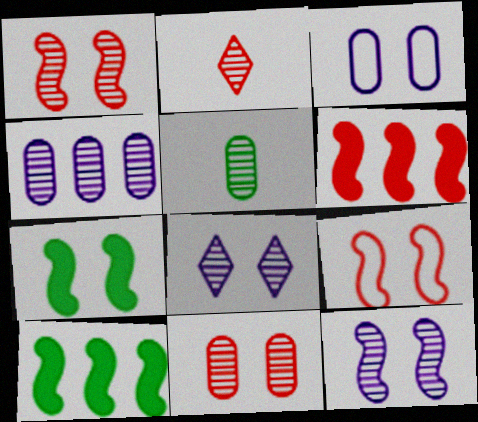[[2, 3, 10], 
[4, 5, 11], 
[7, 9, 12]]